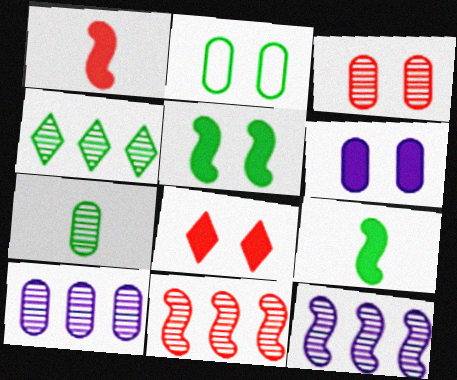[[2, 3, 6], 
[2, 4, 9], 
[3, 7, 10], 
[4, 10, 11], 
[5, 6, 8]]